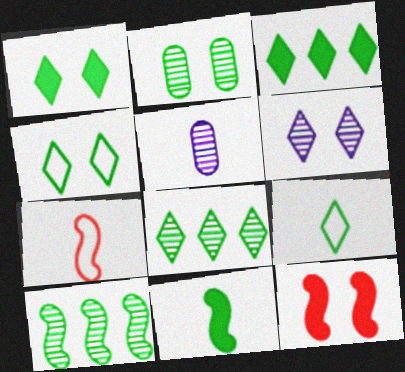[[1, 8, 9]]